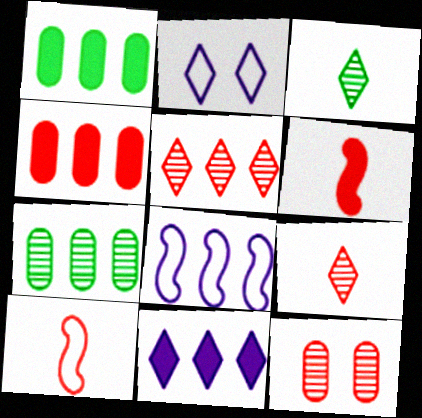[[1, 5, 8], 
[2, 6, 7]]